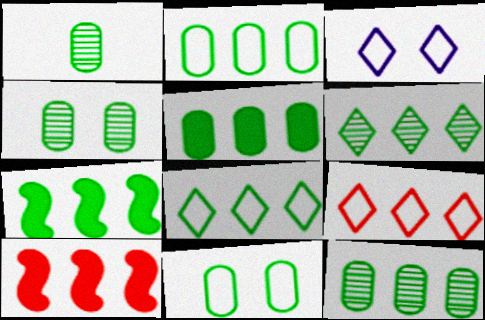[[1, 3, 10], 
[1, 4, 12], 
[1, 5, 11], 
[2, 5, 12], 
[2, 6, 7], 
[7, 8, 12]]